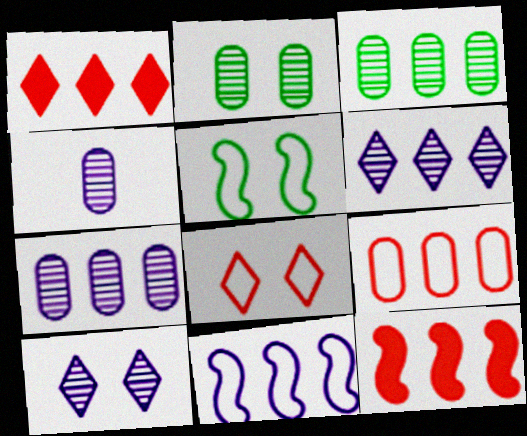[[1, 3, 11], 
[1, 4, 5]]